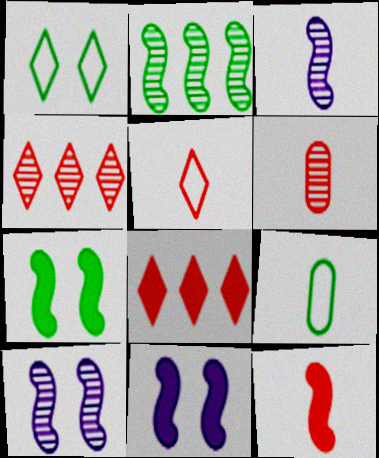[[4, 9, 11], 
[5, 6, 12], 
[8, 9, 10]]